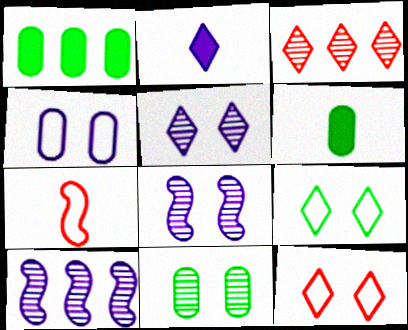[[1, 5, 7], 
[2, 3, 9], 
[2, 4, 10], 
[6, 10, 12]]